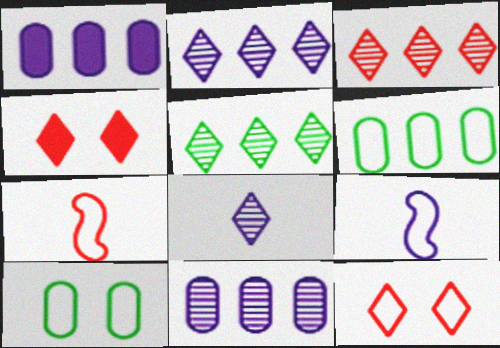[[2, 3, 5], 
[6, 9, 12]]